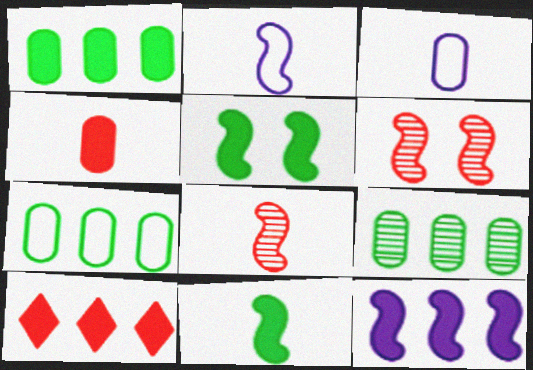[[1, 7, 9], 
[1, 10, 12], 
[2, 8, 11]]